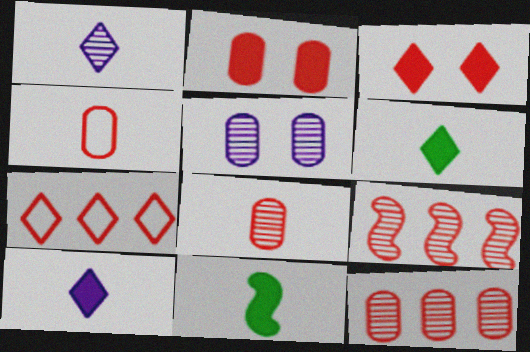[[1, 4, 11], 
[2, 4, 12], 
[3, 4, 9], 
[5, 7, 11]]